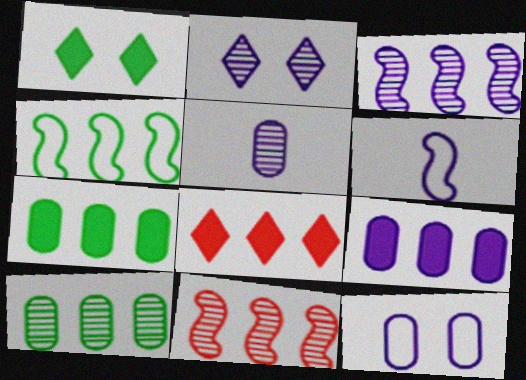[[2, 3, 5], 
[2, 6, 9], 
[5, 9, 12]]